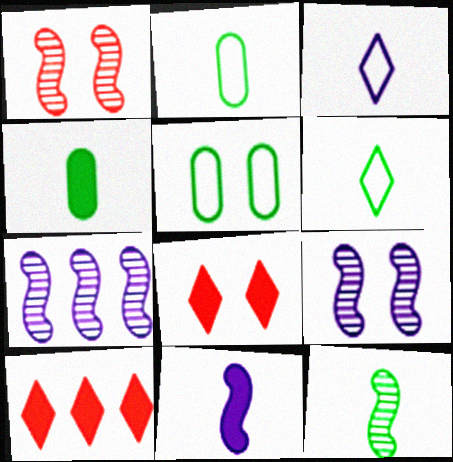[[1, 7, 12], 
[2, 7, 8], 
[2, 9, 10], 
[4, 6, 12], 
[5, 8, 9]]